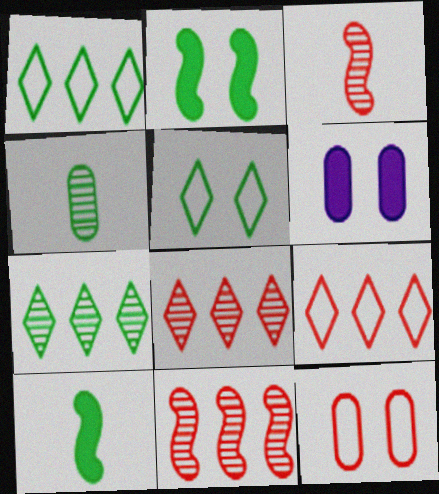[[1, 2, 4], 
[1, 3, 6]]